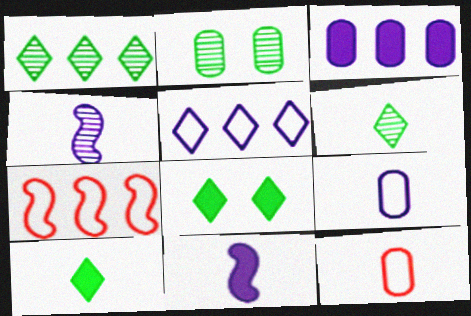[[1, 3, 7], 
[2, 3, 12], 
[4, 10, 12], 
[6, 11, 12]]